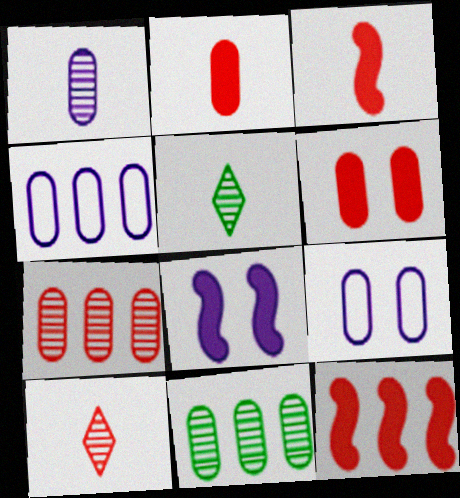[[2, 9, 11], 
[5, 9, 12]]